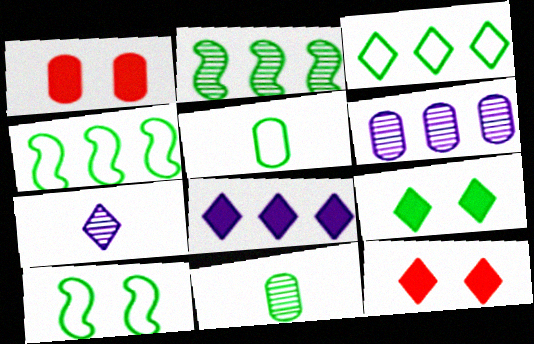[[1, 4, 7], 
[1, 5, 6], 
[2, 5, 9], 
[3, 5, 10], 
[3, 7, 12], 
[4, 9, 11]]